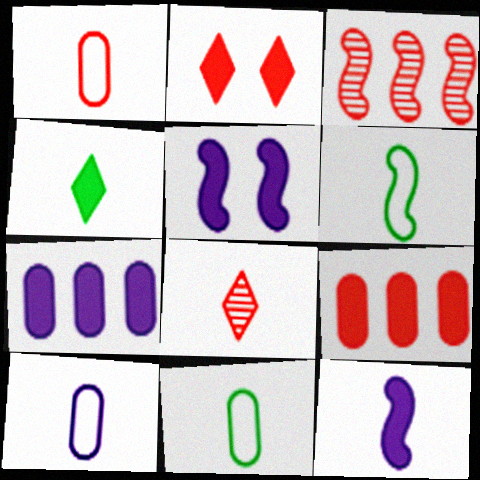[[1, 2, 3], 
[1, 10, 11], 
[3, 5, 6], 
[4, 5, 9], 
[8, 11, 12]]